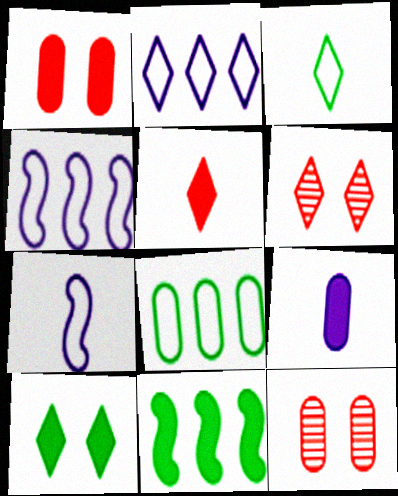[[8, 9, 12]]